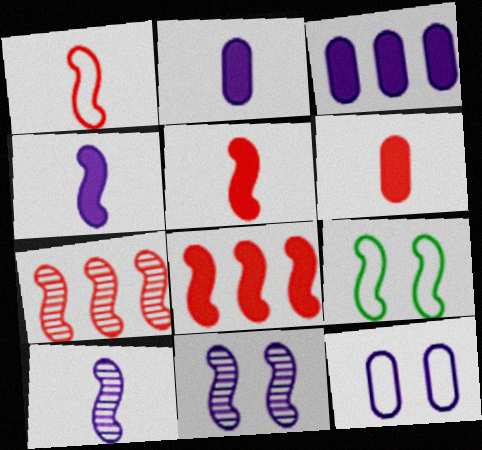[[4, 7, 9], 
[8, 9, 10]]